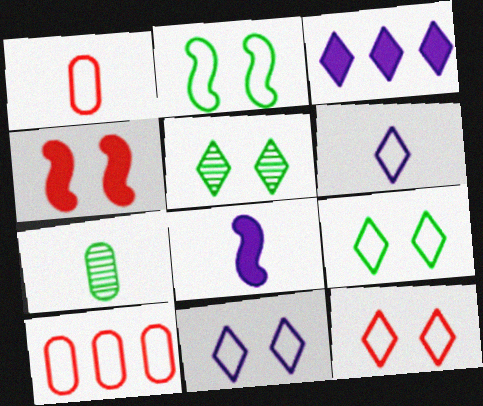[[2, 6, 10], 
[5, 8, 10], 
[9, 11, 12]]